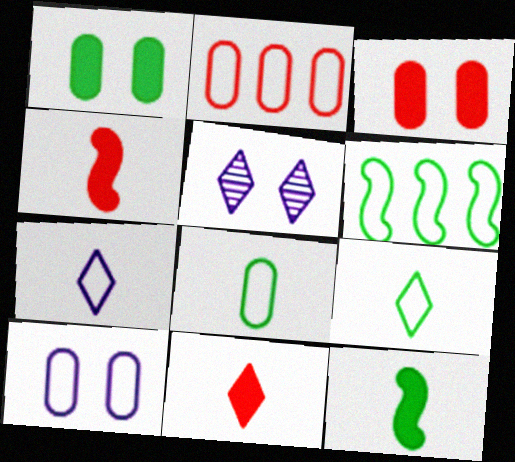[[2, 5, 12], 
[2, 8, 10]]